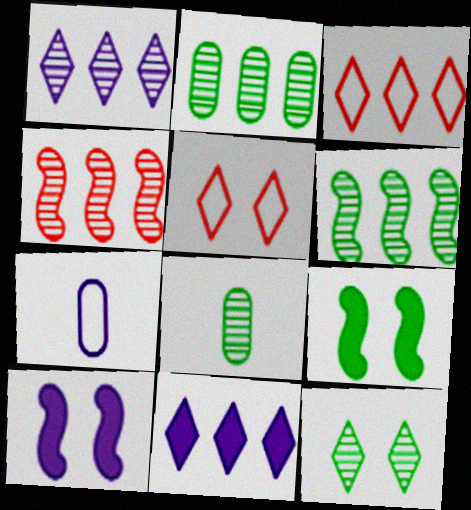[[1, 2, 4], 
[1, 7, 10], 
[3, 8, 10], 
[6, 8, 12]]